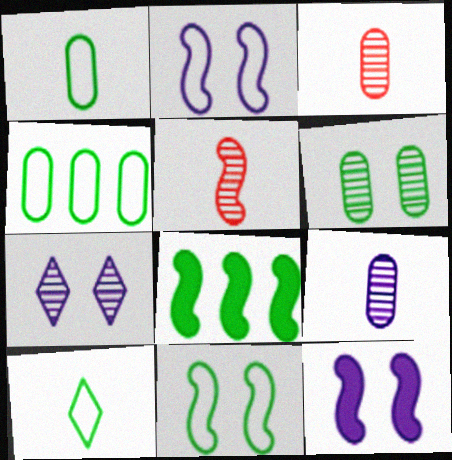[[2, 5, 8], 
[4, 10, 11], 
[6, 8, 10]]